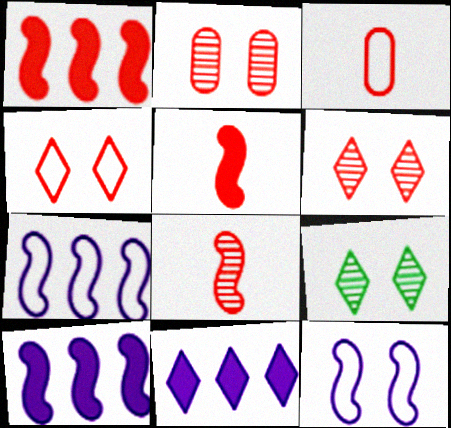[[1, 3, 6], 
[3, 9, 10]]